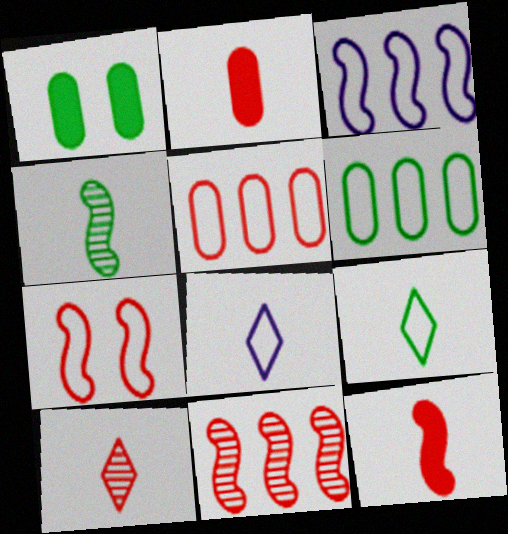[[1, 3, 10], 
[1, 8, 11], 
[2, 4, 8], 
[6, 7, 8], 
[7, 11, 12]]